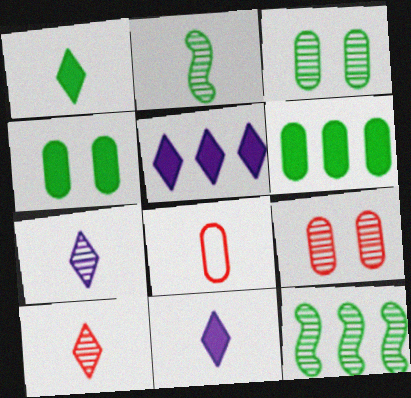[[2, 8, 11], 
[7, 9, 12]]